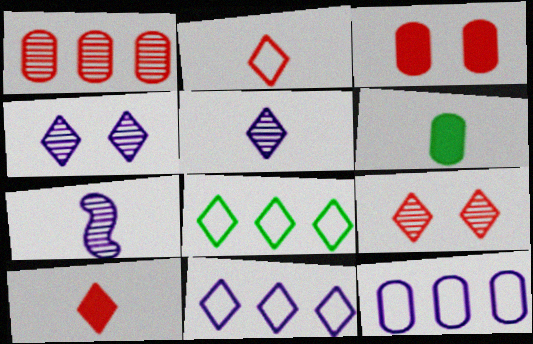[[2, 6, 7], 
[3, 7, 8], 
[4, 8, 10]]